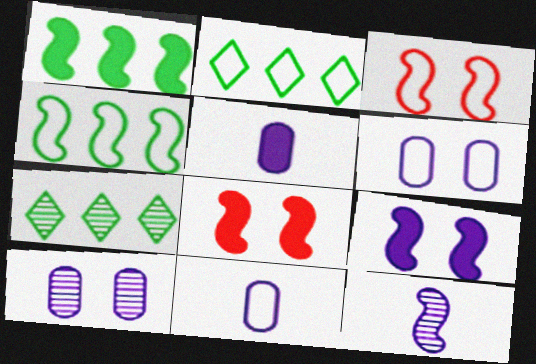[[1, 3, 12], 
[2, 3, 11], 
[3, 5, 7], 
[4, 8, 12], 
[7, 8, 11]]